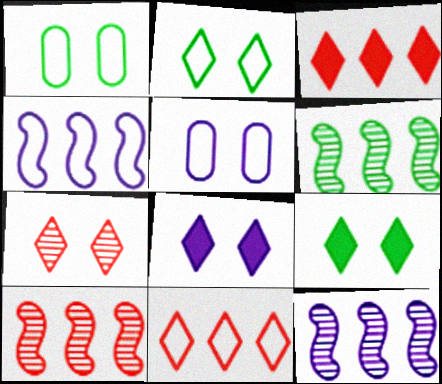[[2, 7, 8], 
[6, 10, 12]]